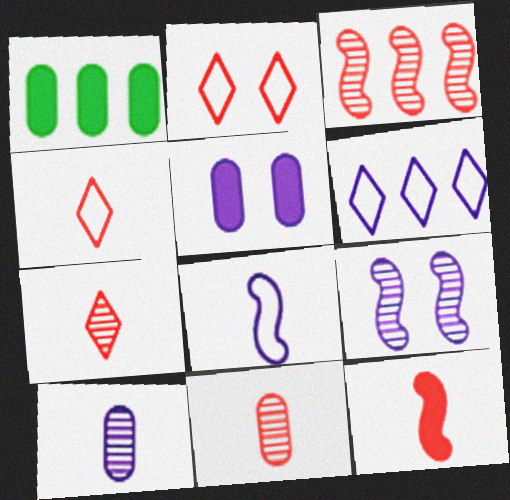[[1, 3, 6], 
[1, 4, 9], 
[4, 11, 12]]